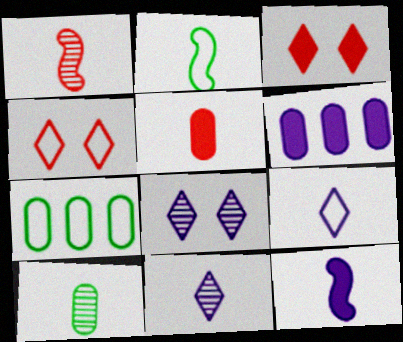[[1, 2, 12], 
[1, 10, 11], 
[2, 5, 11]]